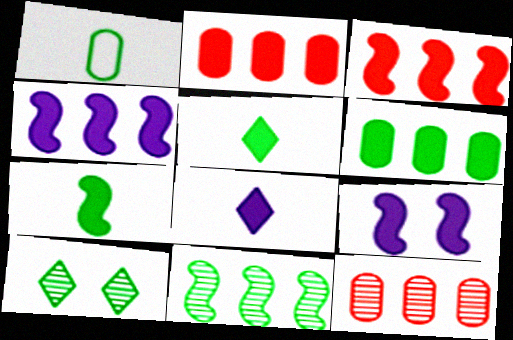[[2, 5, 9], 
[3, 7, 9]]